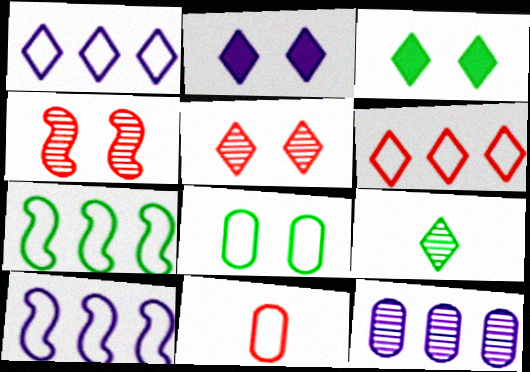[[2, 4, 8], 
[2, 6, 9], 
[4, 9, 12]]